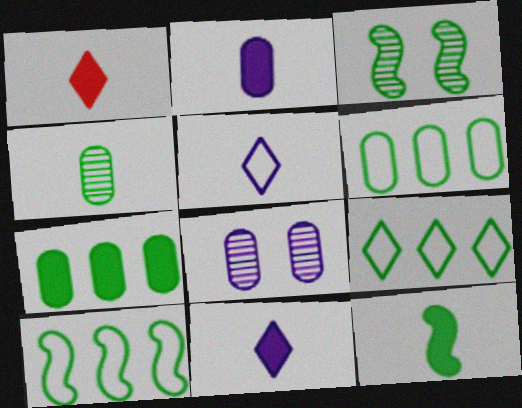[[1, 2, 12], 
[1, 8, 10], 
[3, 10, 12], 
[6, 9, 10]]